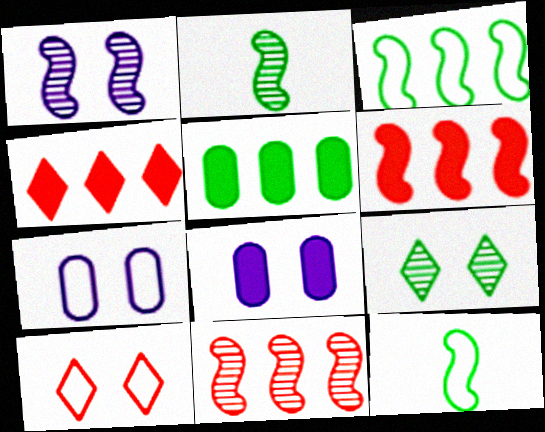[[1, 2, 11], 
[1, 6, 12], 
[2, 4, 7], 
[5, 9, 12]]